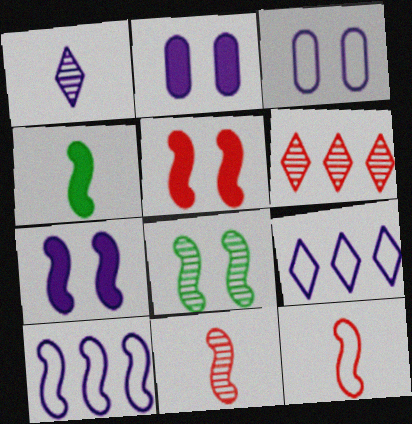[[1, 2, 10], 
[3, 4, 6]]